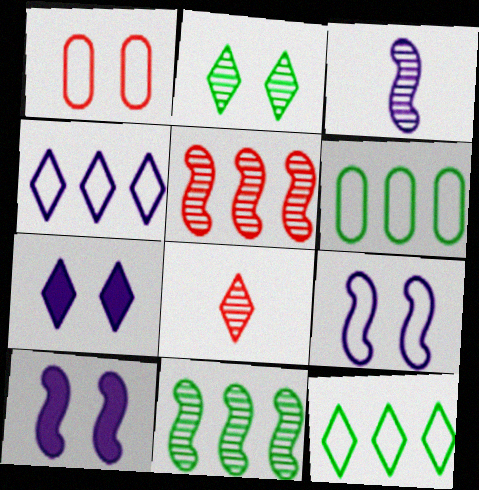[[1, 2, 10], 
[6, 8, 10], 
[7, 8, 12]]